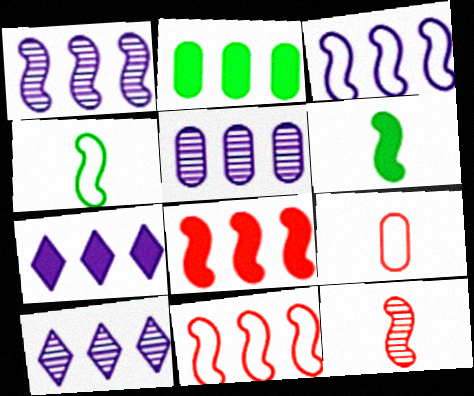[[1, 5, 10], 
[2, 7, 8], 
[2, 10, 11], 
[3, 5, 7]]